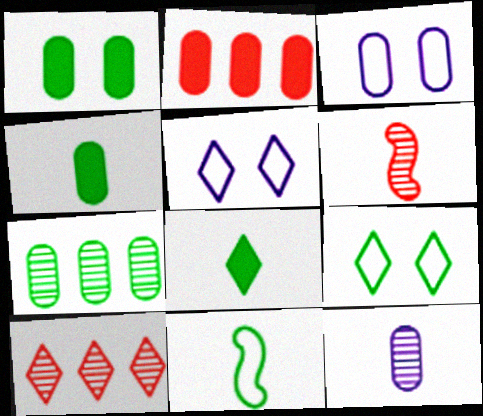[[5, 8, 10]]